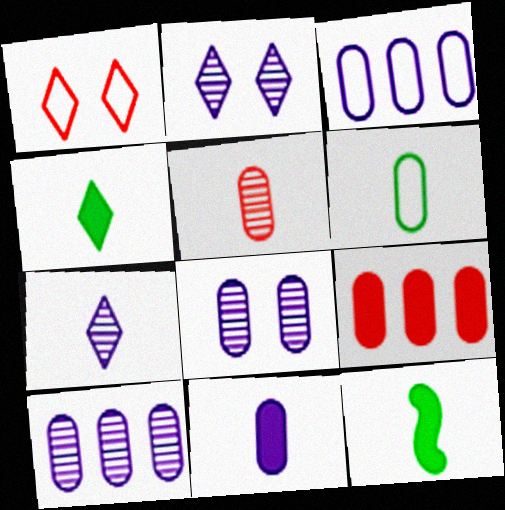[[1, 10, 12], 
[3, 8, 11], 
[5, 6, 11], 
[6, 8, 9]]